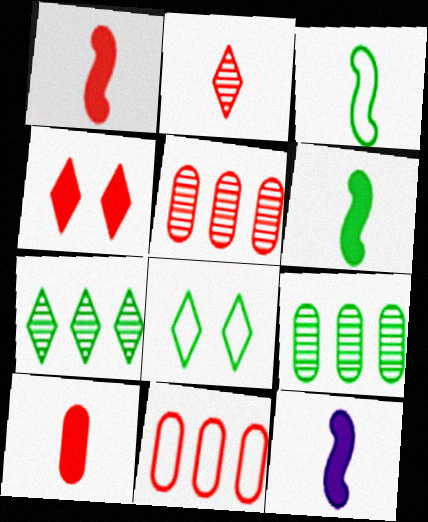[[1, 6, 12], 
[5, 8, 12], 
[6, 8, 9]]